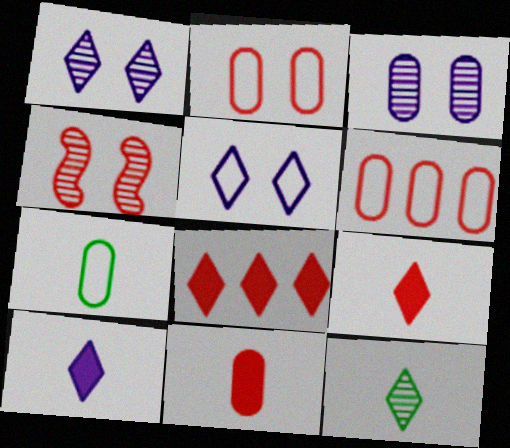[[4, 6, 9], 
[5, 8, 12]]